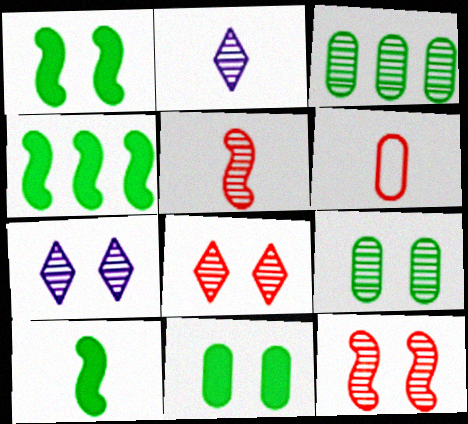[[1, 4, 10], 
[2, 3, 12], 
[2, 6, 10], 
[3, 5, 7], 
[4, 6, 7], 
[7, 9, 12]]